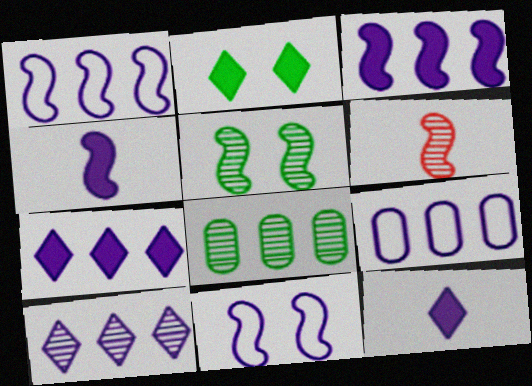[[2, 6, 9], 
[3, 9, 10]]